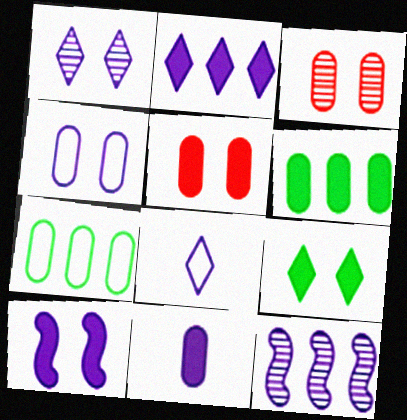[[1, 2, 8], 
[1, 4, 10], 
[2, 10, 11], 
[3, 7, 11], 
[5, 6, 11], 
[5, 9, 10]]